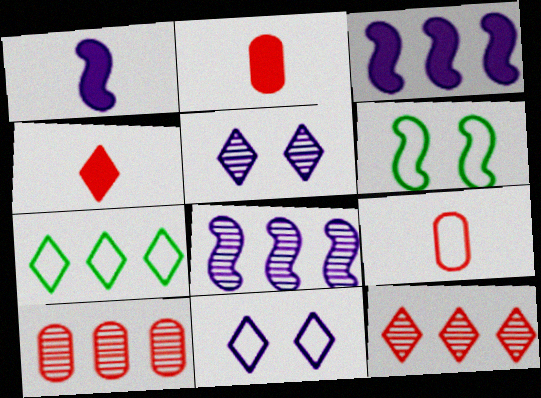[[3, 7, 10], 
[4, 5, 7]]